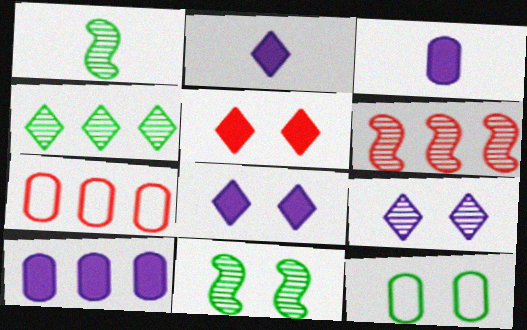[[1, 7, 8], 
[2, 6, 12], 
[2, 7, 11]]